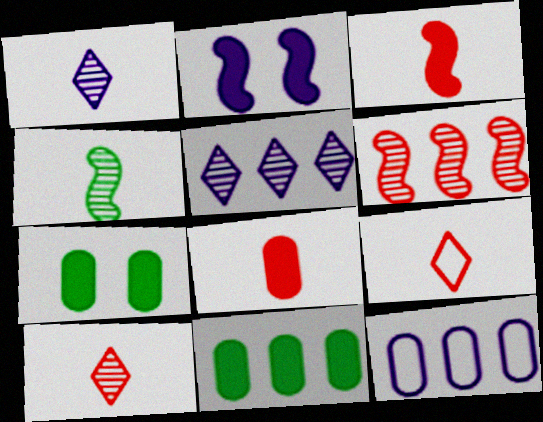[[1, 2, 12]]